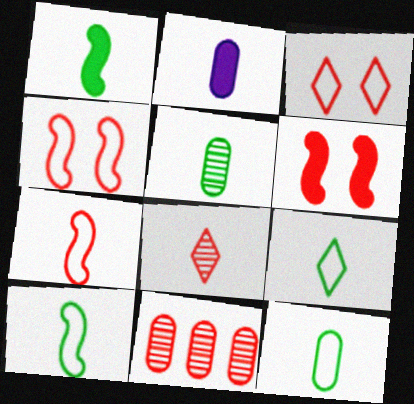[[1, 5, 9], 
[2, 8, 10], 
[9, 10, 12]]